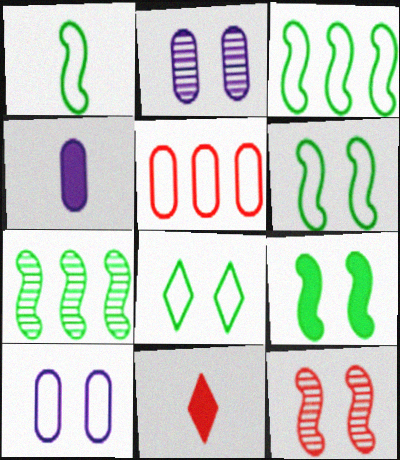[[1, 3, 6], 
[1, 7, 9], 
[2, 3, 11], 
[5, 11, 12], 
[7, 10, 11]]